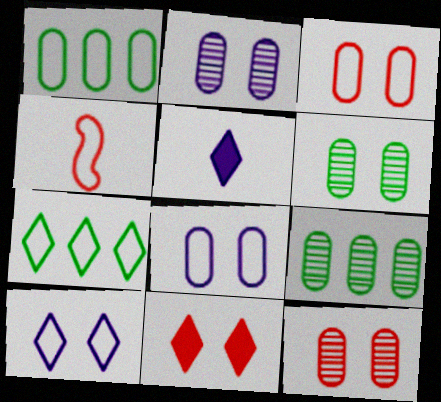[[1, 4, 10], 
[2, 6, 12], 
[4, 7, 8]]